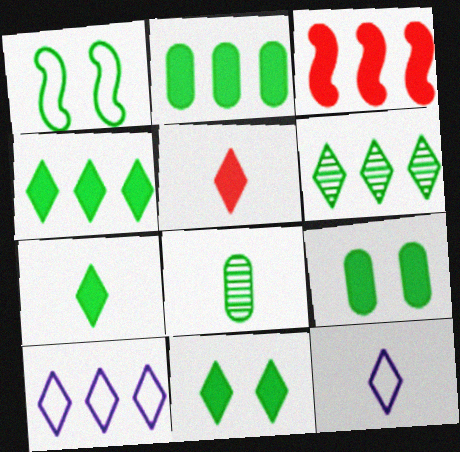[[1, 4, 8], 
[4, 7, 11]]